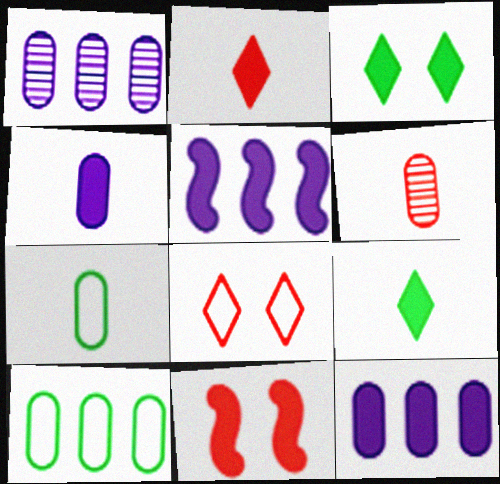[[4, 6, 7], 
[9, 11, 12]]